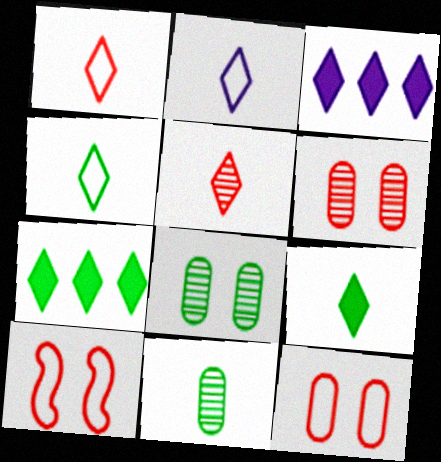[[1, 2, 4], 
[2, 5, 9], 
[3, 10, 11]]